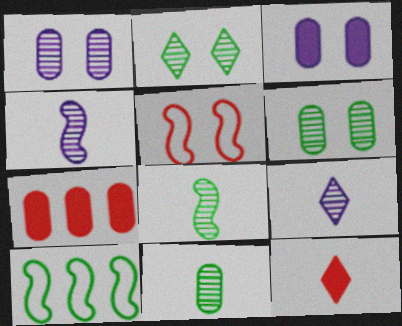[[1, 10, 12], 
[2, 3, 5]]